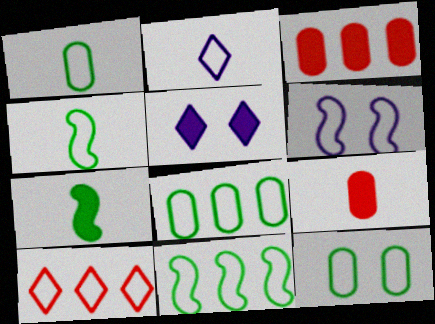[[1, 6, 10], 
[1, 8, 12], 
[3, 5, 7]]